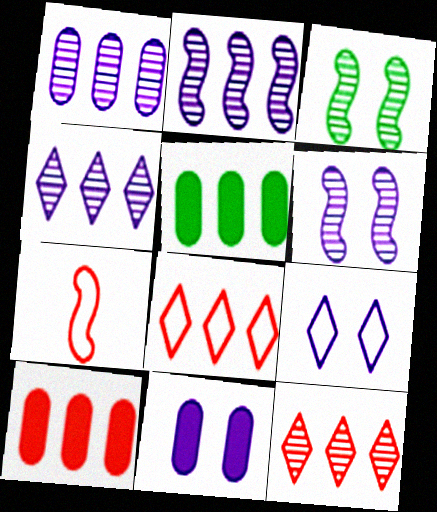[[1, 2, 4], 
[2, 5, 8], 
[6, 9, 11]]